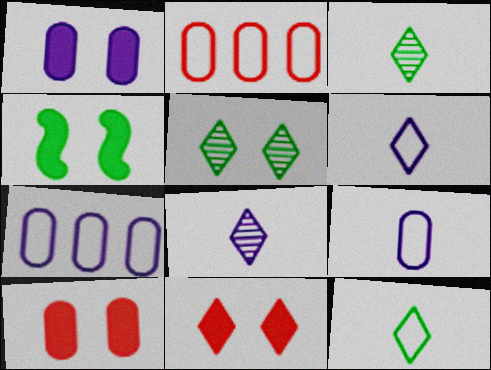[[1, 4, 11], 
[2, 4, 8]]